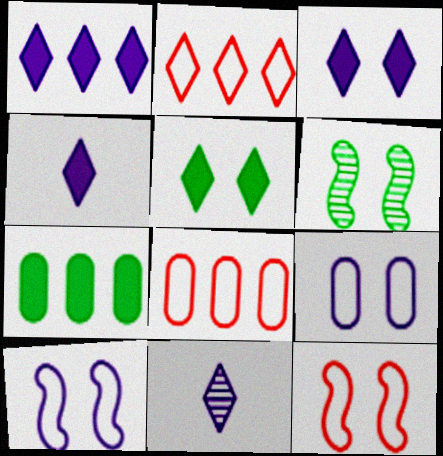[[1, 3, 4], 
[2, 5, 11], 
[4, 6, 8], 
[7, 11, 12]]